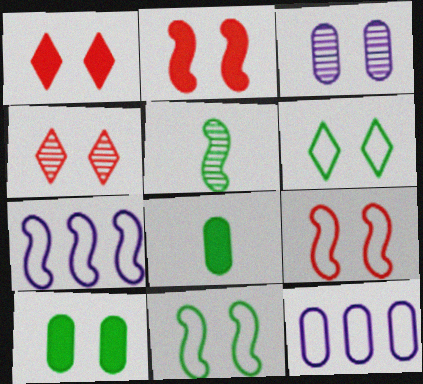[[1, 3, 11], 
[1, 5, 12], 
[2, 3, 6], 
[2, 5, 7], 
[4, 7, 8]]